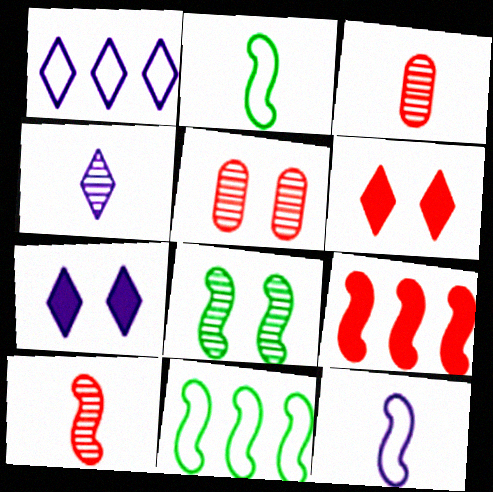[[1, 4, 7], 
[3, 7, 11], 
[8, 9, 12]]